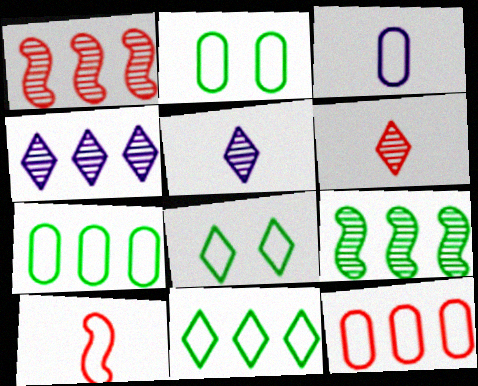[[2, 3, 12]]